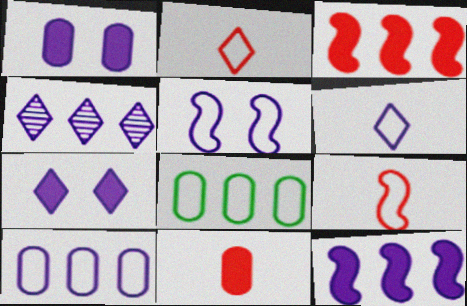[[2, 5, 8], 
[3, 4, 8], 
[4, 6, 7], 
[4, 10, 12], 
[5, 6, 10]]